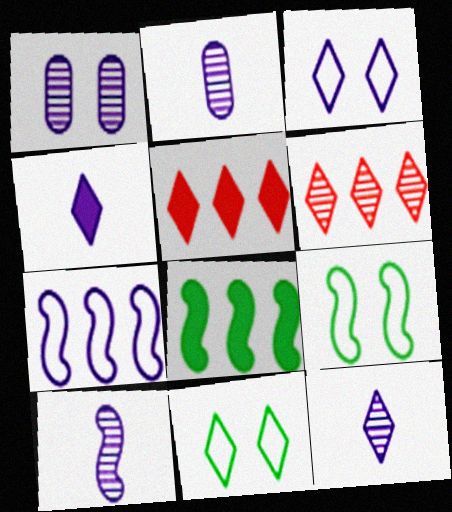[[1, 4, 7], 
[2, 5, 9], 
[2, 10, 12], 
[4, 6, 11], 
[5, 11, 12]]